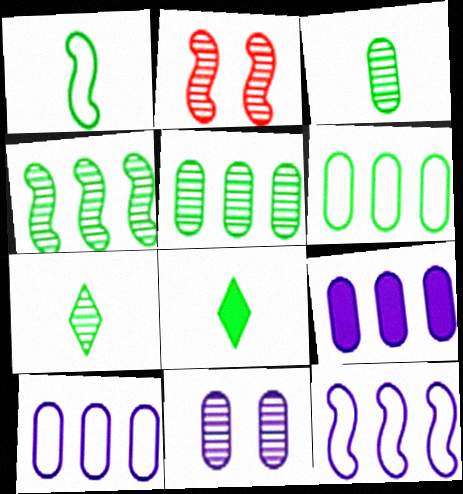[[1, 3, 8], 
[2, 8, 10]]